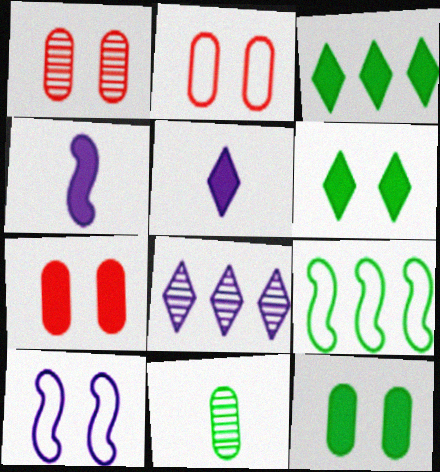[[1, 2, 7], 
[1, 5, 9], 
[1, 6, 10], 
[3, 4, 7], 
[6, 9, 11]]